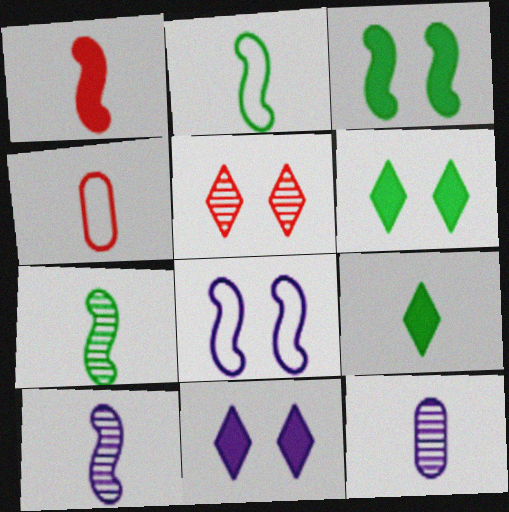[[1, 2, 10], 
[4, 9, 10]]